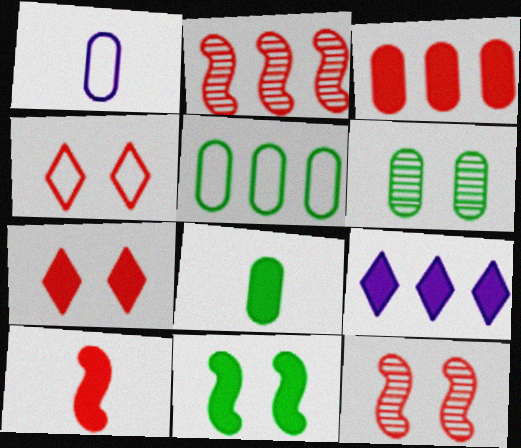[[1, 3, 6], 
[2, 5, 9], 
[3, 7, 10], 
[5, 6, 8]]